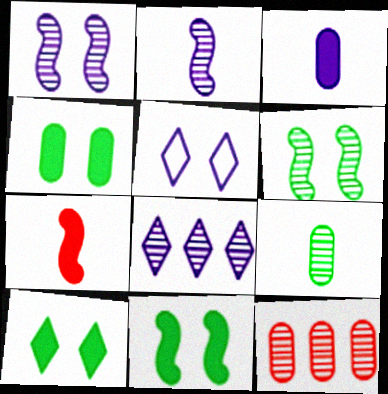[[4, 10, 11]]